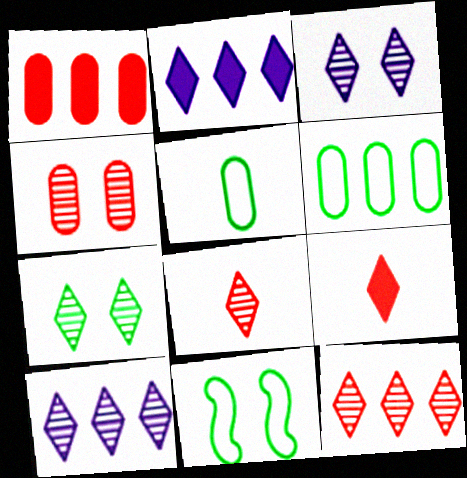[[7, 8, 10]]